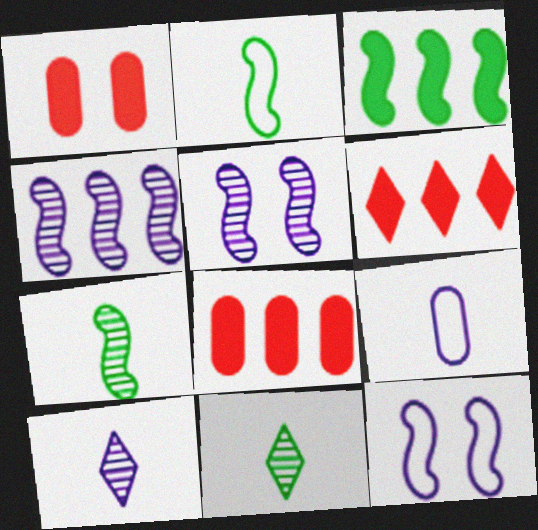[[8, 11, 12]]